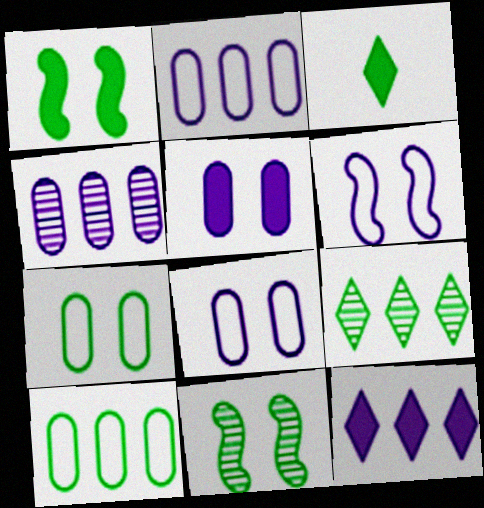[[3, 10, 11]]